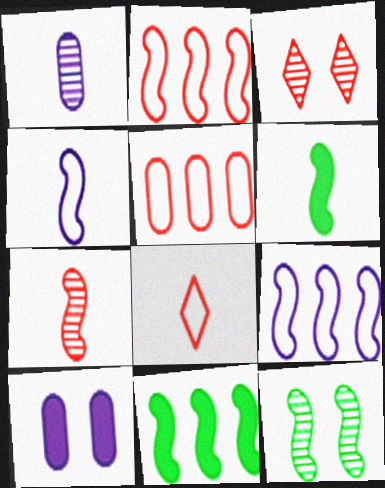[[1, 6, 8], 
[4, 6, 7]]